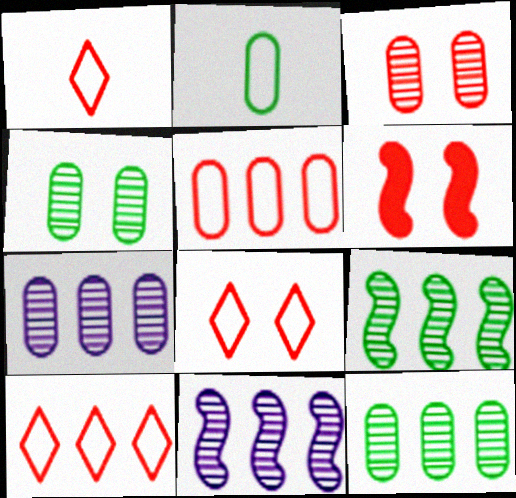[[1, 8, 10], 
[3, 6, 8]]